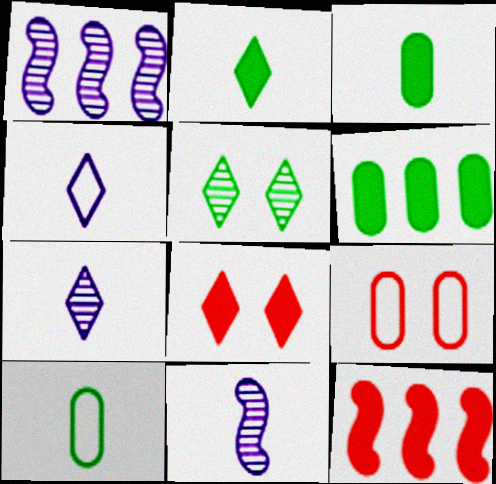[[1, 2, 9], 
[1, 8, 10]]